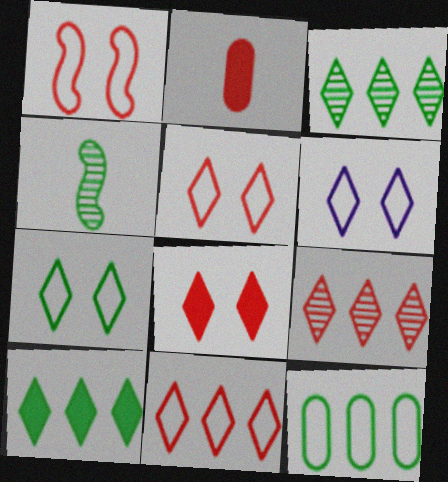[[1, 2, 9], 
[5, 6, 7]]